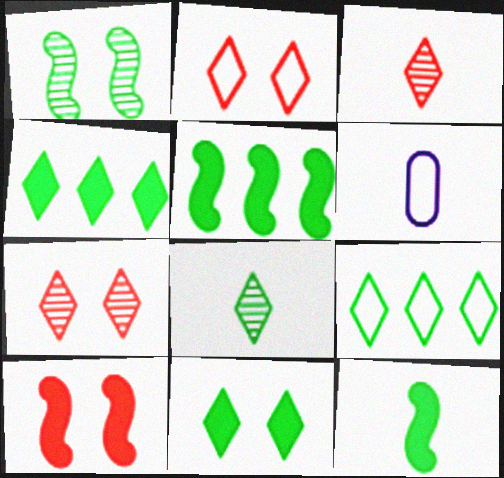[[3, 6, 12], 
[5, 6, 7], 
[8, 9, 11]]